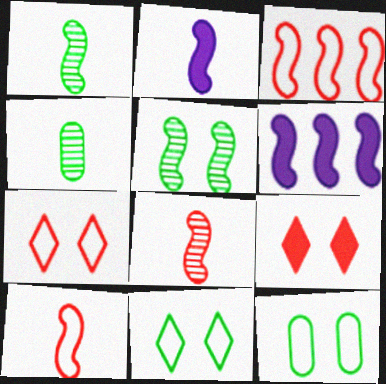[[1, 2, 10], 
[2, 3, 5], 
[4, 6, 7], 
[5, 6, 10]]